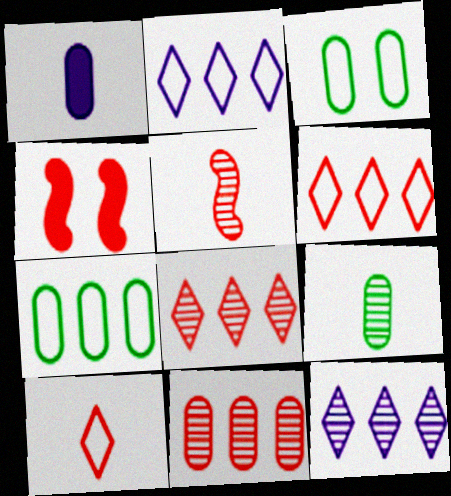[[1, 3, 11], 
[2, 4, 9], 
[4, 10, 11]]